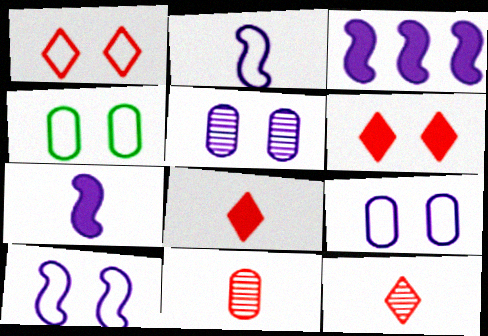[[1, 4, 10], 
[3, 4, 12]]